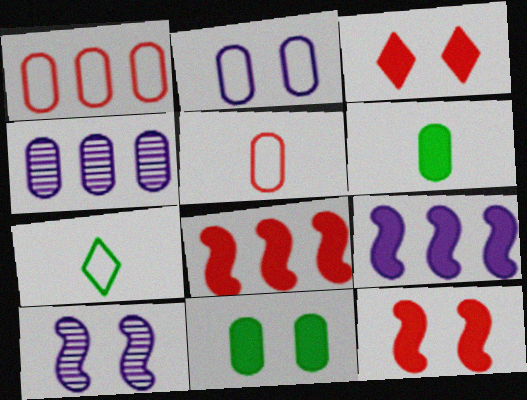[[3, 6, 9], 
[4, 5, 11], 
[4, 7, 12]]